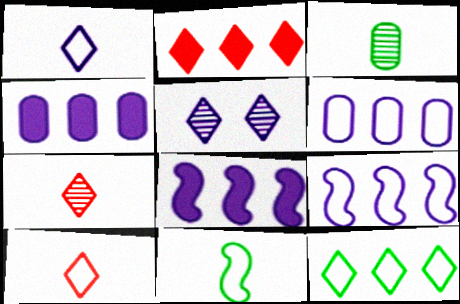[]